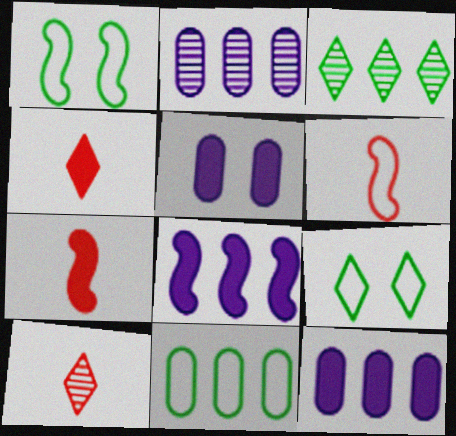[[1, 2, 4], 
[1, 10, 12], 
[2, 7, 9], 
[3, 5, 6]]